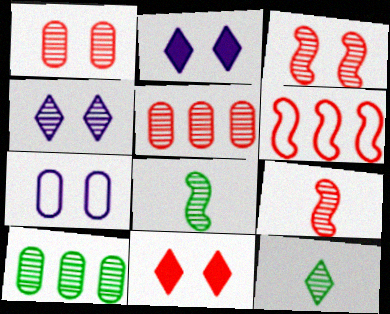[[4, 5, 8], 
[4, 9, 10]]